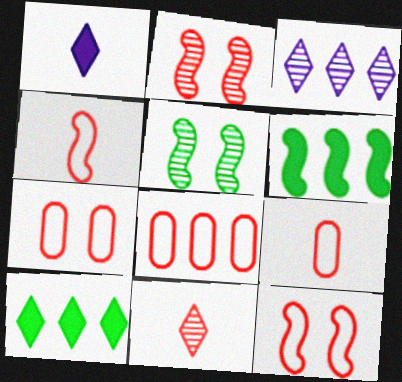[[1, 5, 8], 
[3, 6, 8], 
[7, 8, 9]]